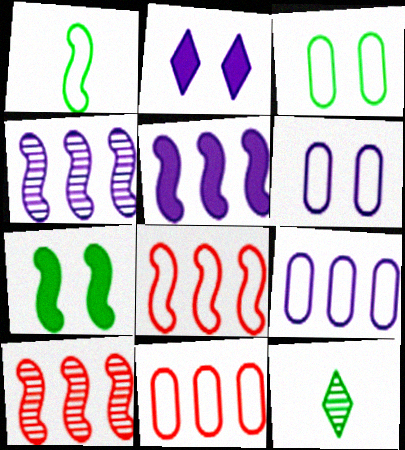[]